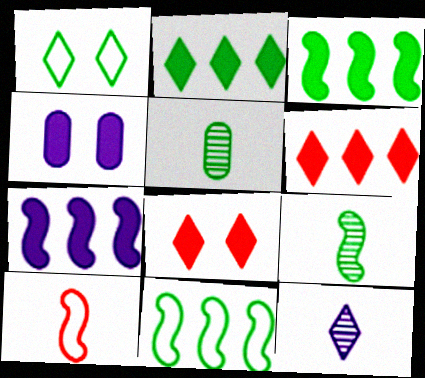[[1, 3, 5], 
[1, 6, 12]]